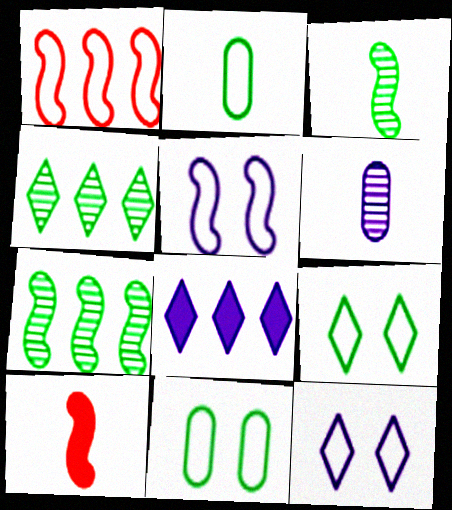[[1, 2, 12], 
[5, 6, 8], 
[5, 7, 10]]